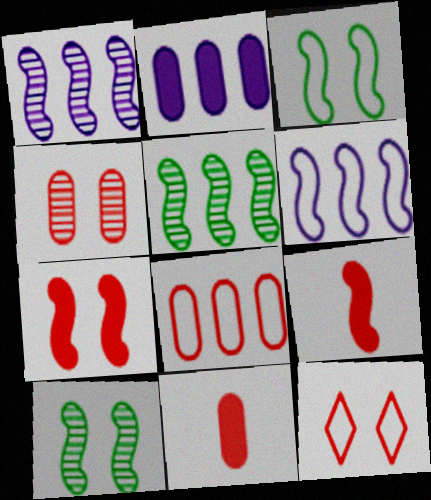[[1, 3, 9], 
[4, 7, 12], 
[4, 8, 11], 
[6, 9, 10]]